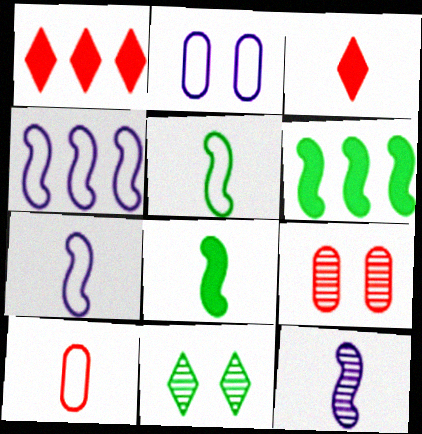[]